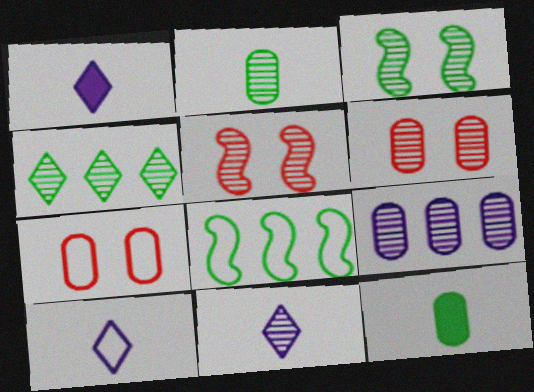[[1, 6, 8], 
[1, 10, 11], 
[2, 3, 4], 
[2, 6, 9], 
[7, 8, 10], 
[7, 9, 12]]